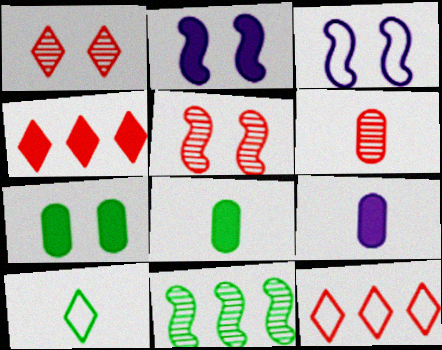[[1, 3, 7], 
[2, 4, 8], 
[7, 10, 11]]